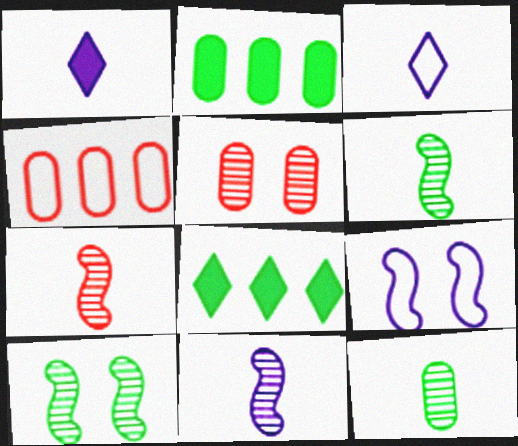[[1, 4, 10], 
[6, 7, 11]]